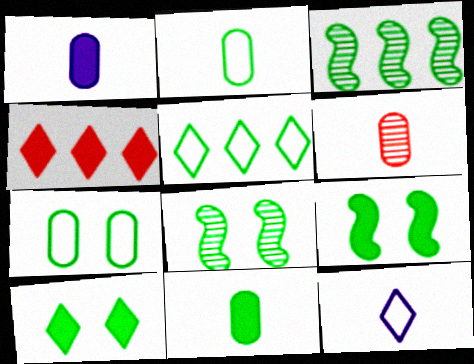[[1, 2, 6], 
[1, 4, 9], 
[2, 3, 10], 
[5, 8, 11], 
[7, 8, 10]]